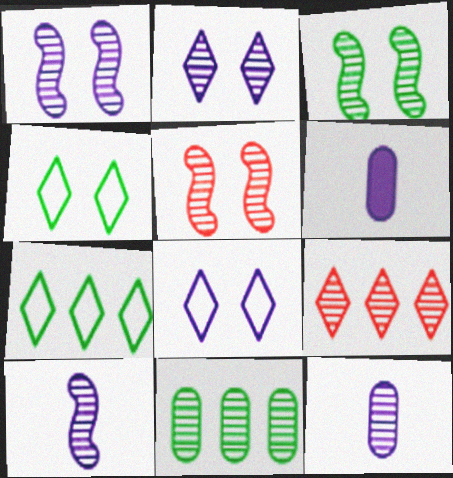[[1, 3, 5], 
[3, 9, 12], 
[5, 6, 7]]